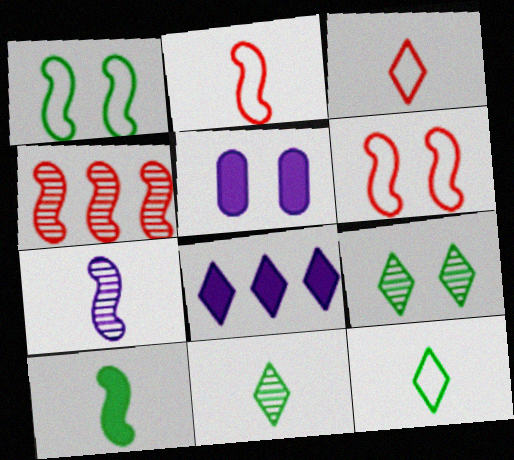[[2, 7, 10], 
[3, 8, 9], 
[4, 5, 12], 
[5, 6, 9]]